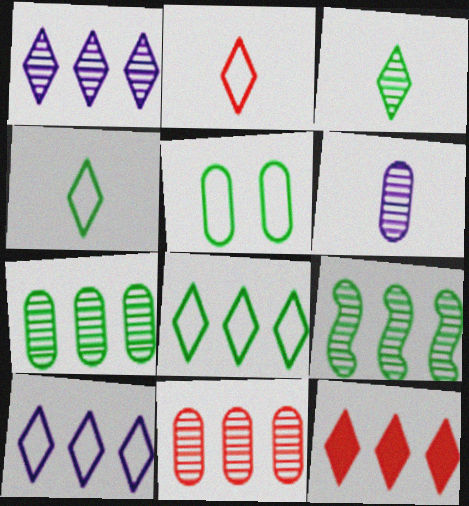[[1, 8, 12], 
[1, 9, 11]]